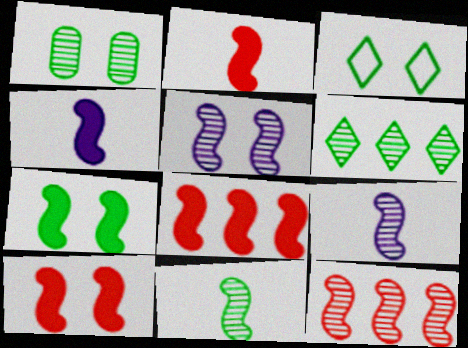[[1, 3, 7], 
[1, 6, 11], 
[2, 8, 10], 
[4, 7, 8], 
[5, 11, 12]]